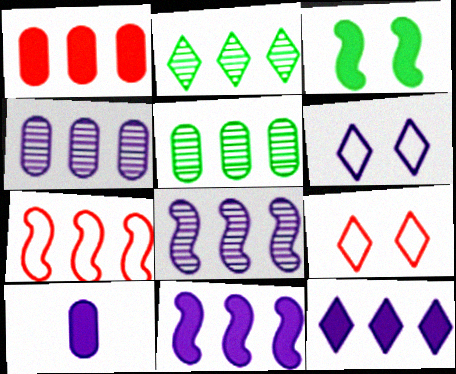[[5, 7, 12], 
[6, 8, 10]]